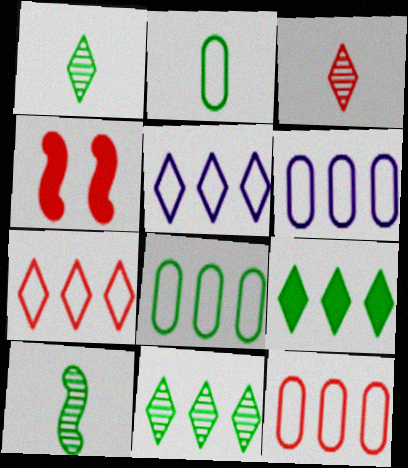[[1, 4, 6], 
[3, 4, 12], 
[6, 8, 12]]